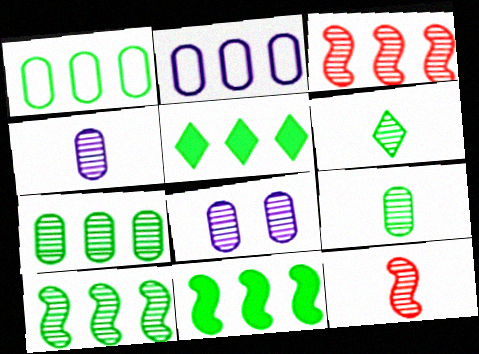[[1, 5, 10], 
[2, 3, 5], 
[3, 6, 8], 
[4, 6, 12]]